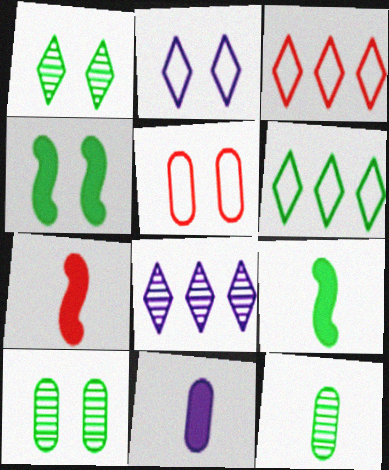[[4, 6, 12], 
[5, 8, 9], 
[6, 9, 10]]